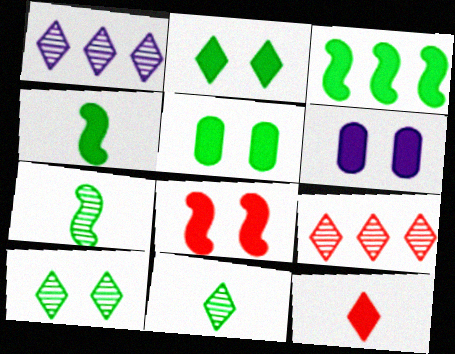[[2, 6, 8], 
[3, 6, 12]]